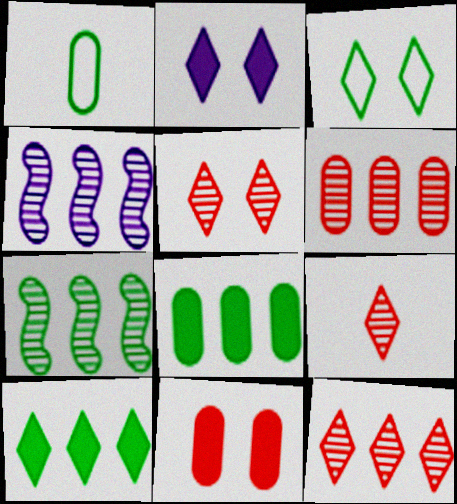[[2, 3, 5], 
[5, 9, 12]]